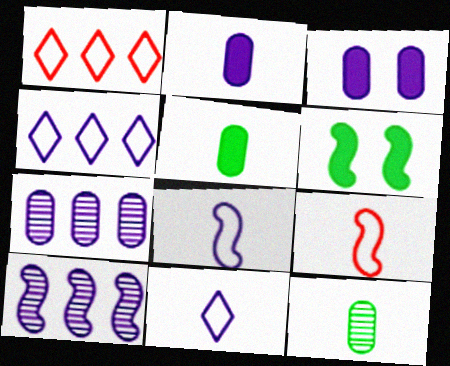[[3, 10, 11], 
[6, 9, 10]]